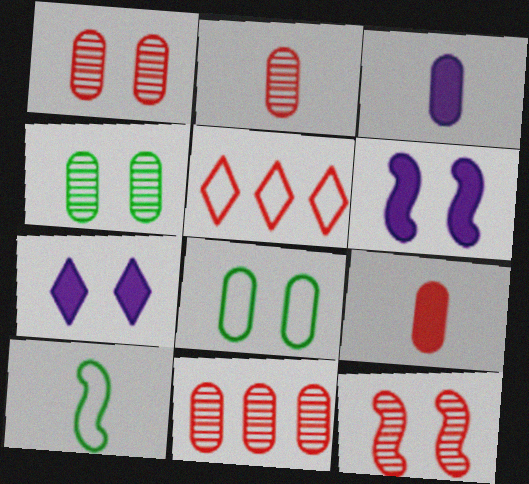[[1, 2, 11], 
[3, 8, 11], 
[5, 9, 12], 
[7, 8, 12], 
[7, 10, 11]]